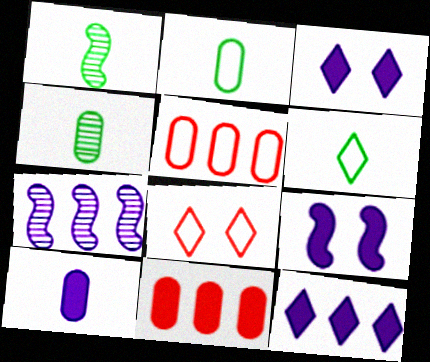[[1, 3, 5], 
[9, 10, 12]]